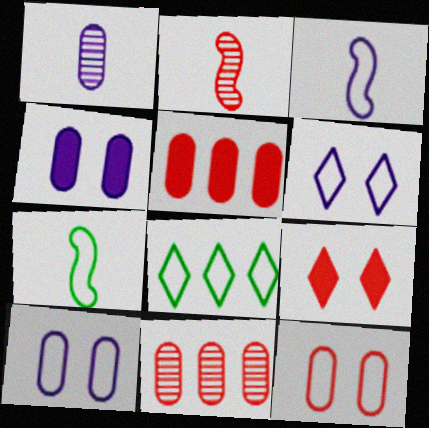[[2, 4, 8], 
[3, 8, 12]]